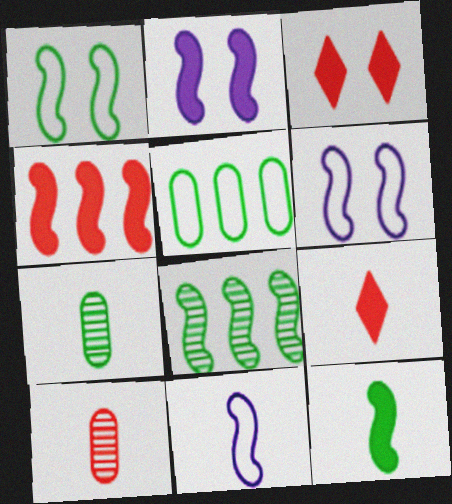[[1, 8, 12], 
[2, 4, 12], 
[7, 9, 11]]